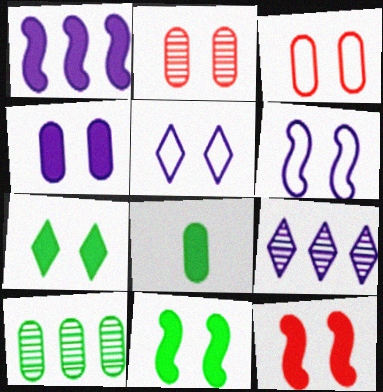[[2, 5, 11], 
[2, 6, 7], 
[4, 7, 12]]